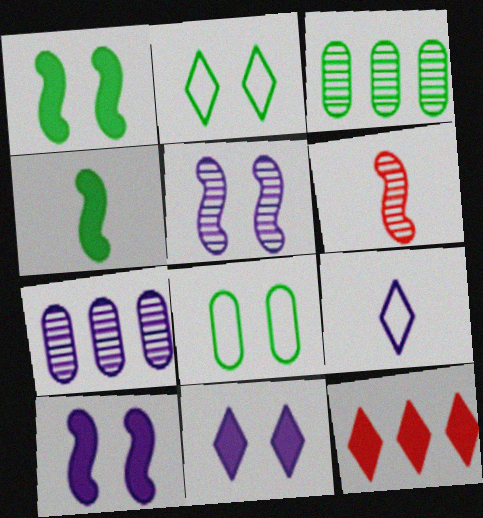[[2, 3, 4], 
[7, 9, 10]]